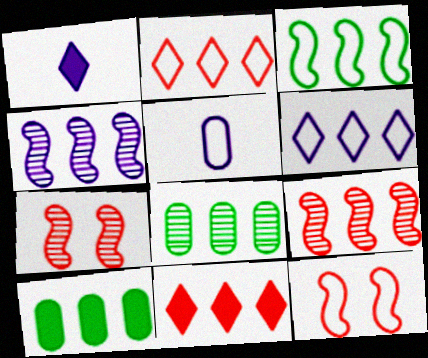[[1, 8, 12], 
[2, 4, 10], 
[6, 9, 10]]